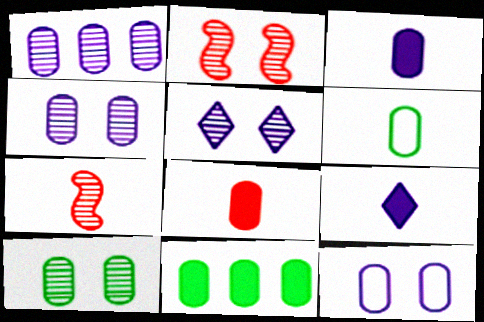[[1, 3, 12], 
[2, 5, 10], 
[6, 7, 9], 
[6, 10, 11]]